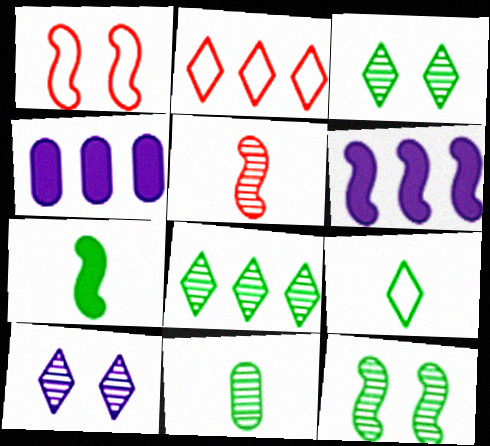[[7, 9, 11], 
[8, 11, 12]]